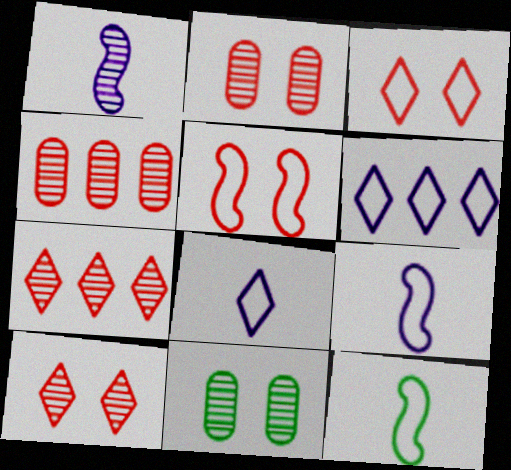[[1, 7, 11]]